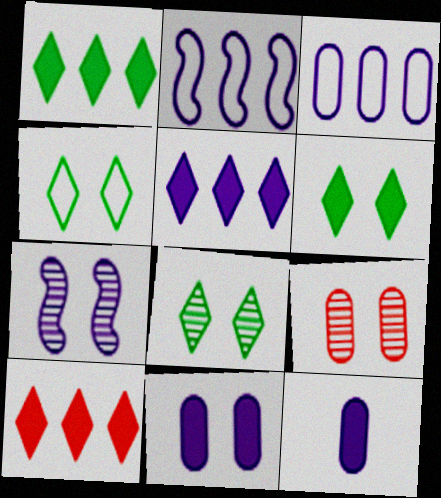[[1, 5, 10], 
[4, 6, 8], 
[7, 8, 9]]